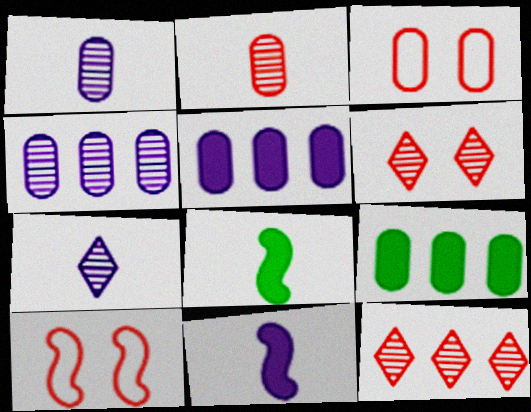[[1, 3, 9], 
[7, 9, 10]]